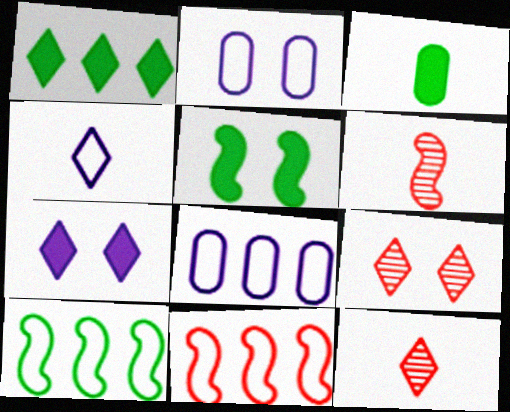[[1, 2, 6], 
[1, 3, 5], 
[1, 4, 9], 
[2, 5, 9], 
[3, 4, 6], 
[5, 8, 12]]